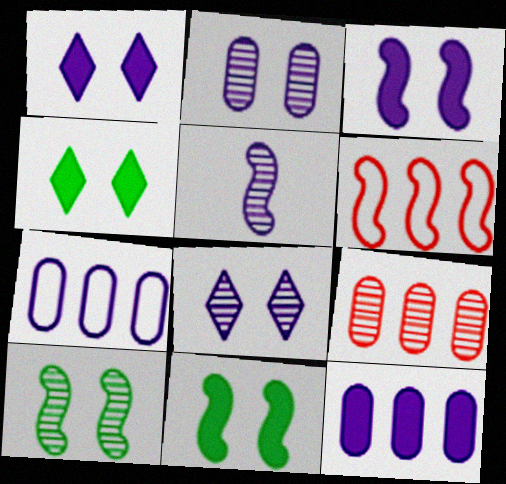[[1, 5, 7], 
[5, 6, 11]]